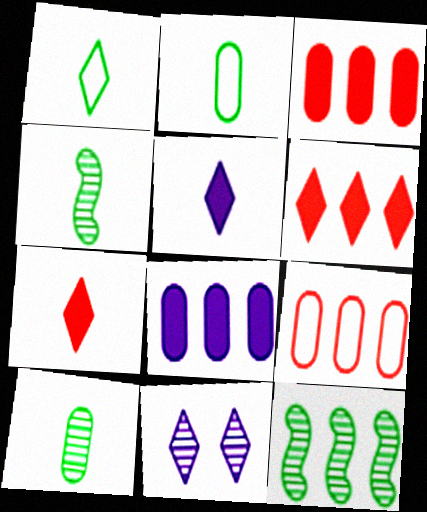[[1, 6, 11]]